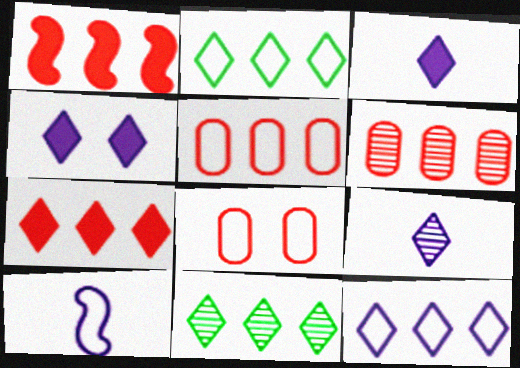[[2, 8, 10], 
[4, 9, 12], 
[7, 11, 12]]